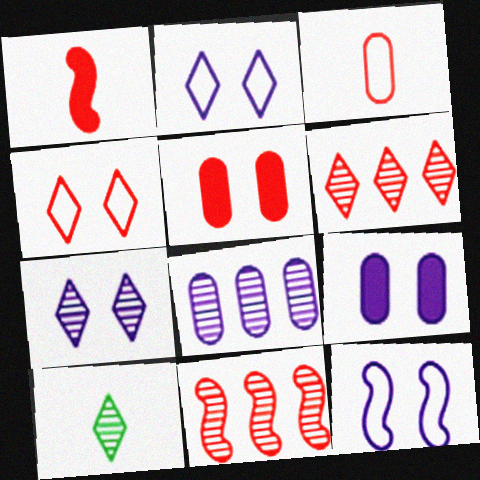[[6, 7, 10], 
[7, 9, 12]]